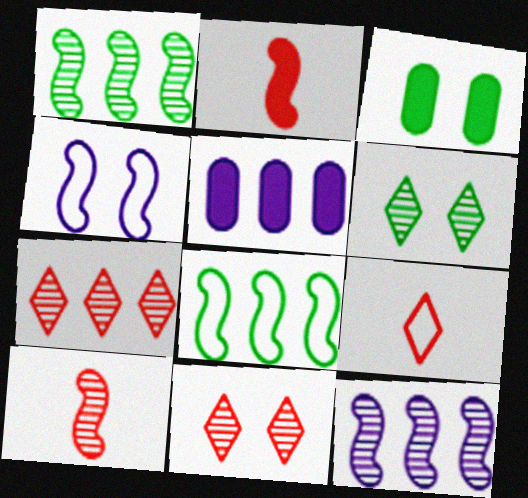[[1, 2, 4], 
[3, 4, 11], 
[3, 9, 12], 
[5, 7, 8]]